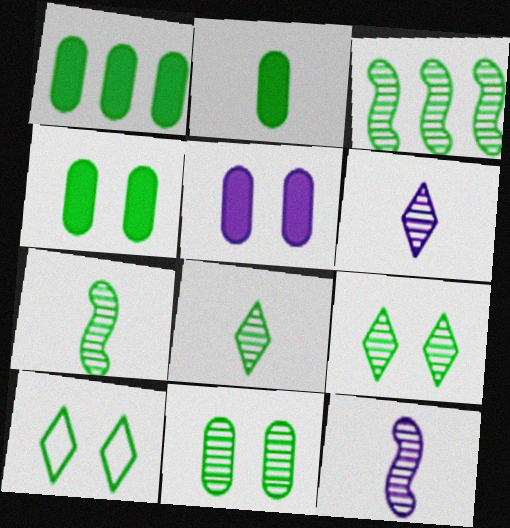[[1, 2, 4], 
[1, 7, 10], 
[2, 3, 10], 
[3, 8, 11]]